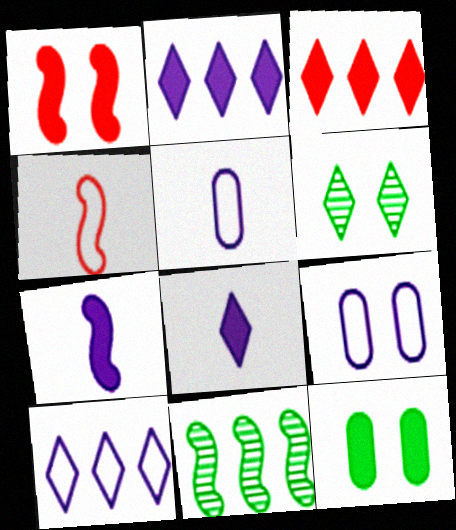[[1, 6, 9], 
[3, 7, 12]]